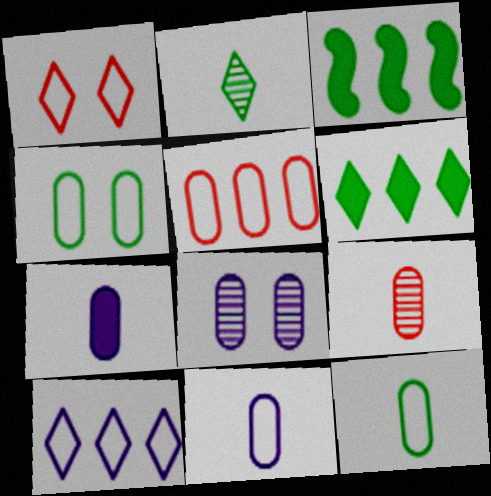[[2, 3, 4], 
[4, 5, 11], 
[7, 9, 12]]